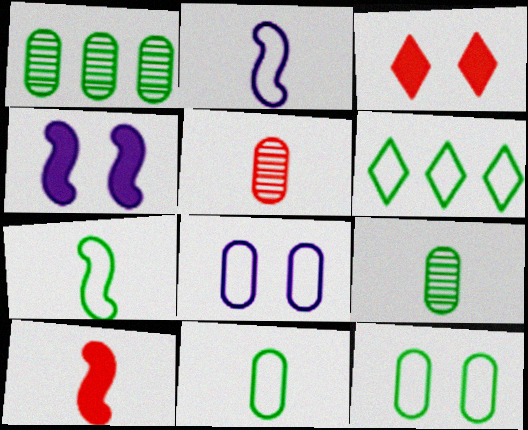[[1, 2, 3], 
[4, 5, 6], 
[6, 7, 12]]